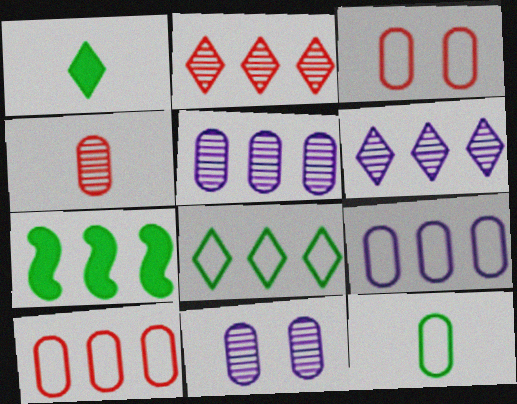[[2, 7, 9], 
[3, 9, 12], 
[6, 7, 10]]